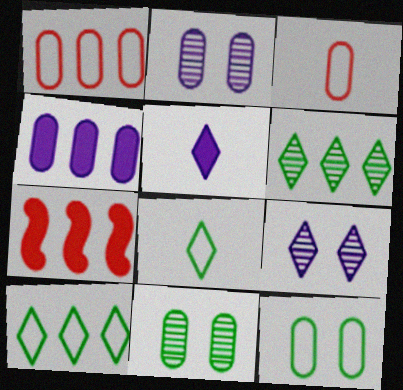[[2, 7, 8], 
[3, 4, 11]]